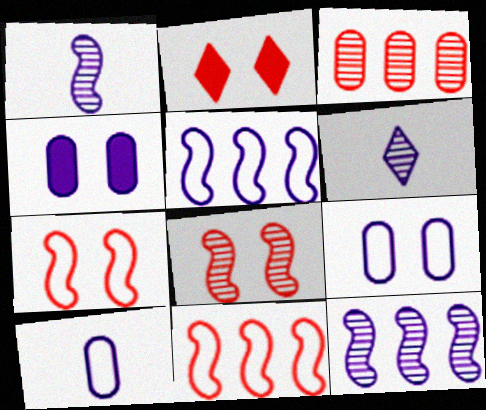[[4, 5, 6]]